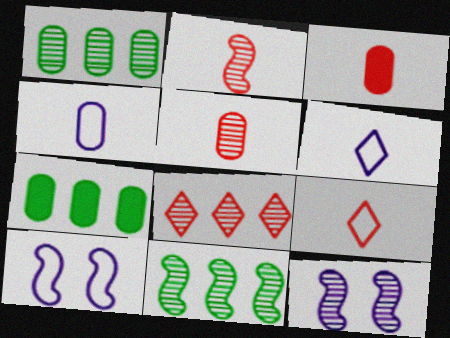[[2, 3, 9], 
[2, 11, 12], 
[7, 9, 12]]